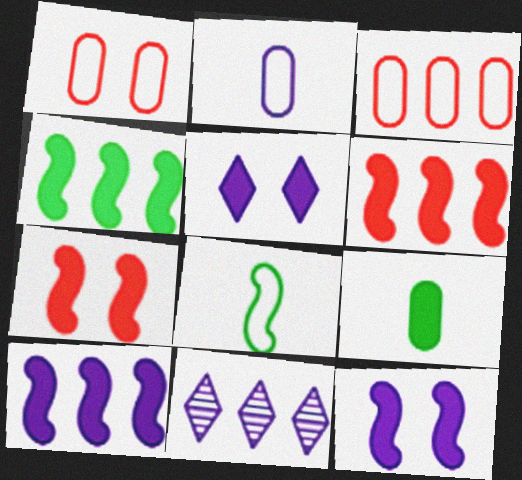[[2, 11, 12], 
[3, 4, 11], 
[4, 6, 10], 
[5, 6, 9]]